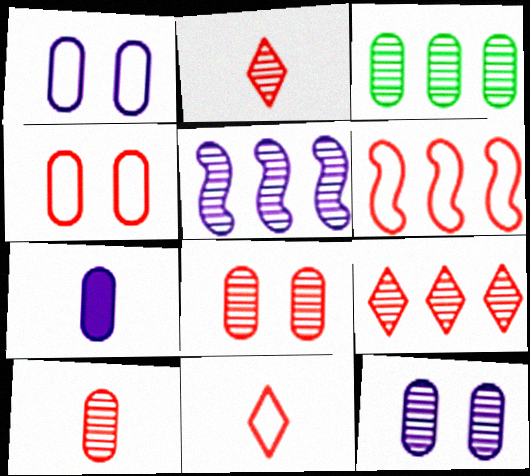[[3, 4, 7], 
[3, 5, 9], 
[3, 10, 12], 
[4, 6, 11]]